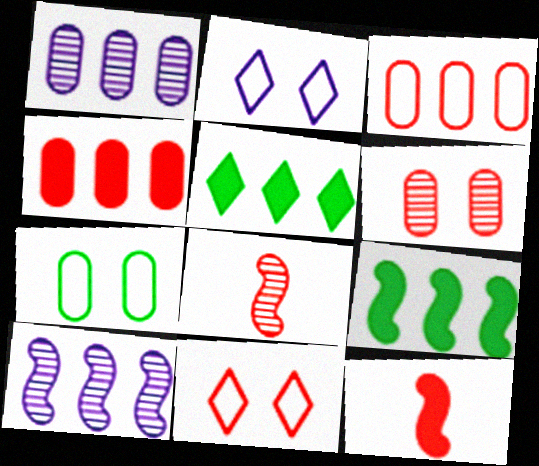[[3, 5, 10], 
[4, 8, 11]]